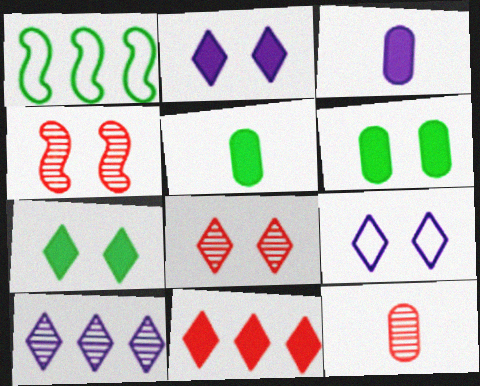[[1, 2, 12], 
[1, 3, 8], 
[4, 6, 9], 
[7, 8, 9]]